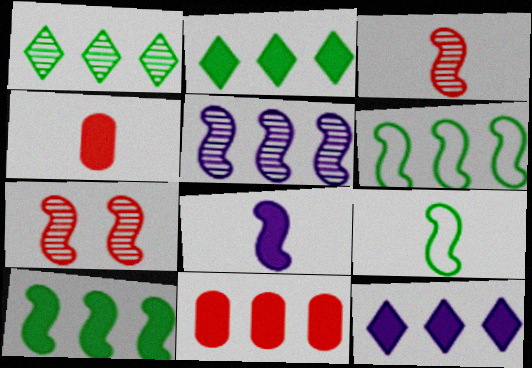[[3, 8, 9], 
[6, 7, 8], 
[10, 11, 12]]